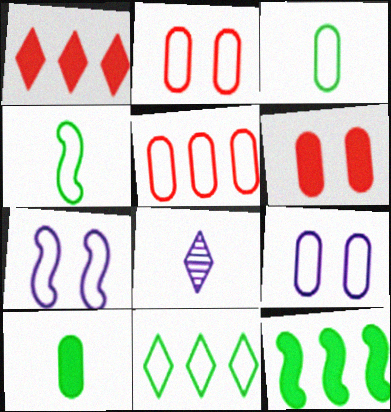[[2, 8, 12], 
[3, 5, 9]]